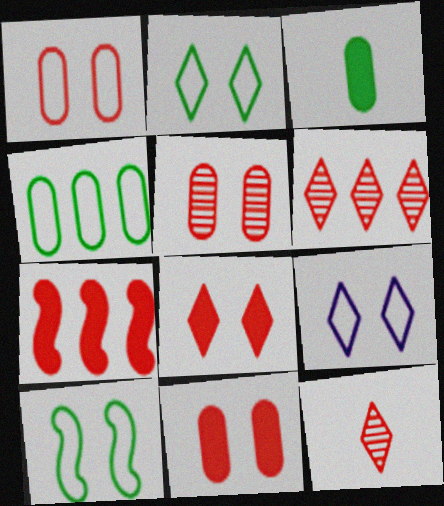[[1, 5, 11], 
[1, 7, 12], 
[1, 9, 10]]